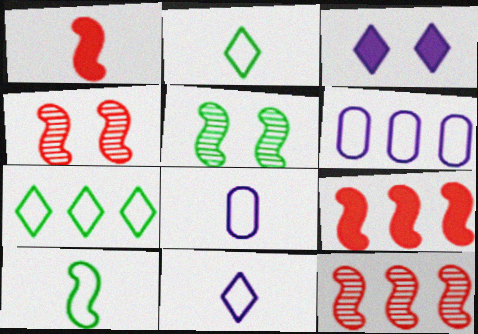[]